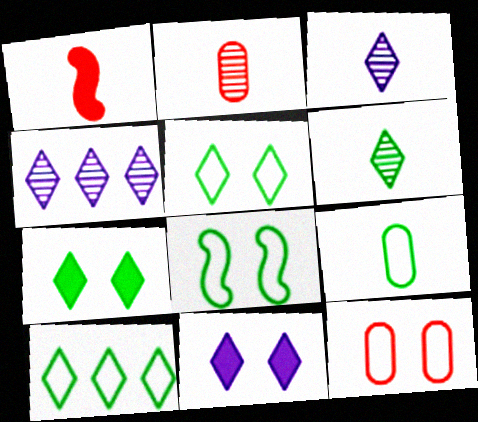[[1, 3, 9], 
[6, 7, 10], 
[8, 9, 10]]